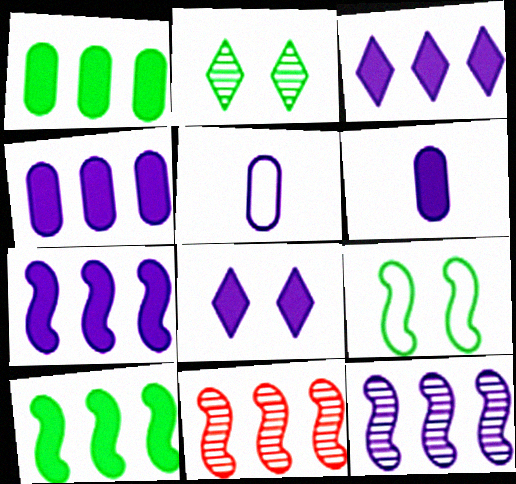[[3, 4, 7], 
[5, 8, 12], 
[6, 7, 8]]